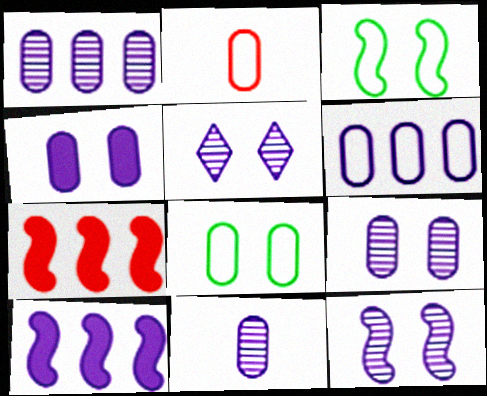[[1, 9, 11], 
[2, 6, 8], 
[4, 6, 11], 
[5, 9, 12]]